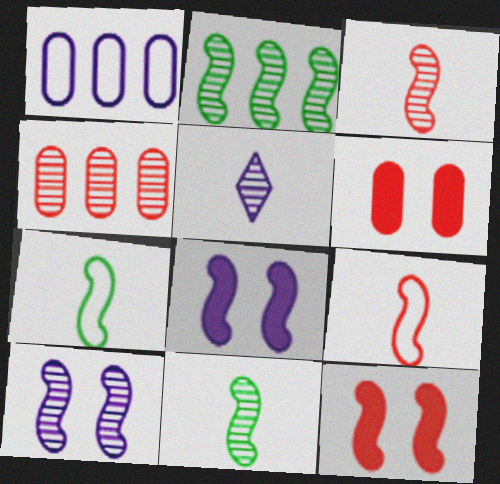[[1, 5, 8], 
[2, 3, 10], 
[2, 8, 9]]